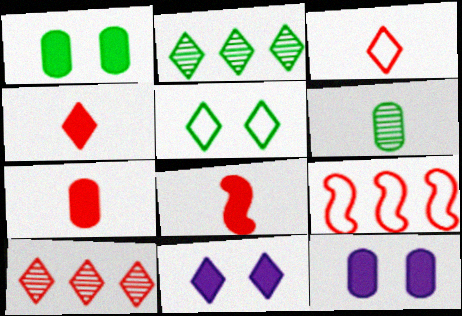[[2, 3, 11], 
[4, 7, 8], 
[6, 9, 11]]